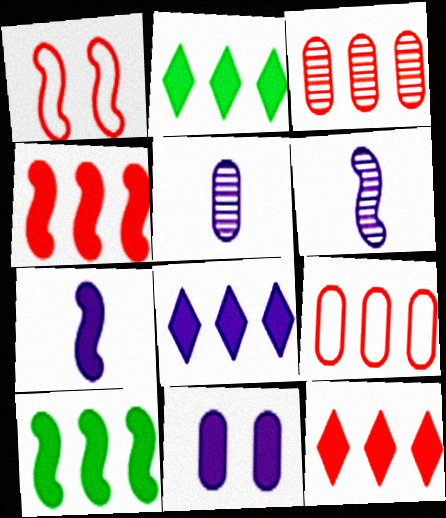[[1, 2, 5], 
[1, 6, 10], 
[2, 8, 12], 
[7, 8, 11]]